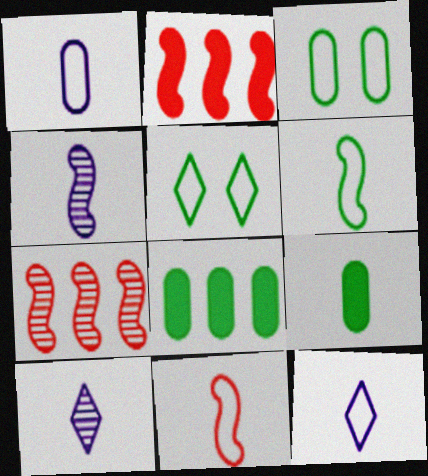[[2, 3, 10], 
[9, 10, 11]]